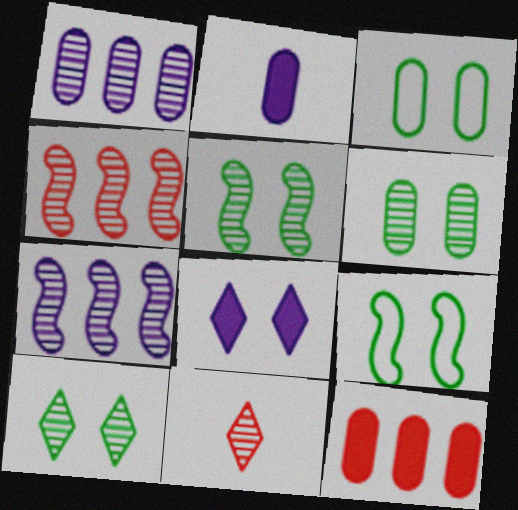[[1, 5, 11], 
[5, 6, 10], 
[6, 7, 11]]